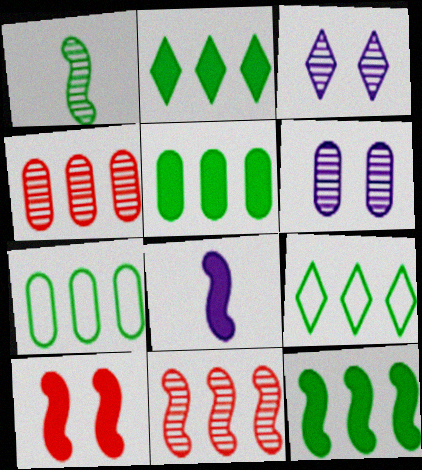[[1, 3, 4], 
[2, 5, 12], 
[8, 10, 12]]